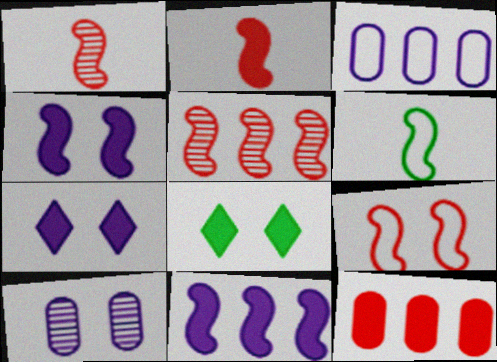[[1, 3, 8], 
[2, 5, 9], 
[4, 5, 6], 
[8, 9, 10]]